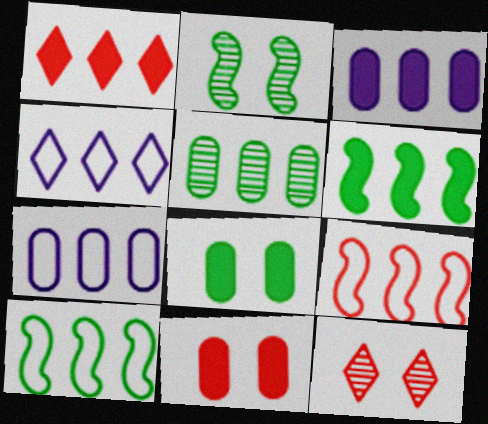[[1, 3, 6]]